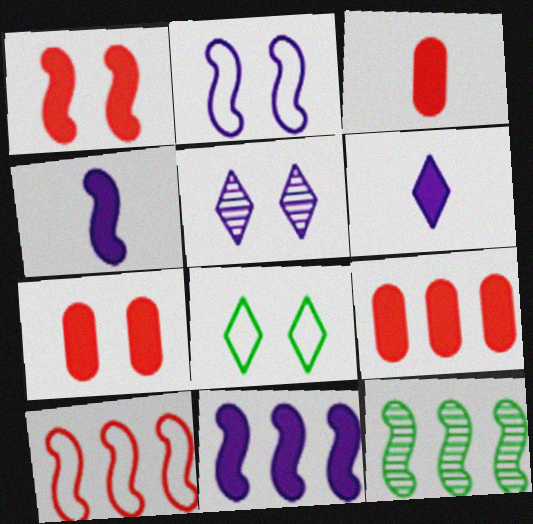[[3, 7, 9], 
[10, 11, 12]]